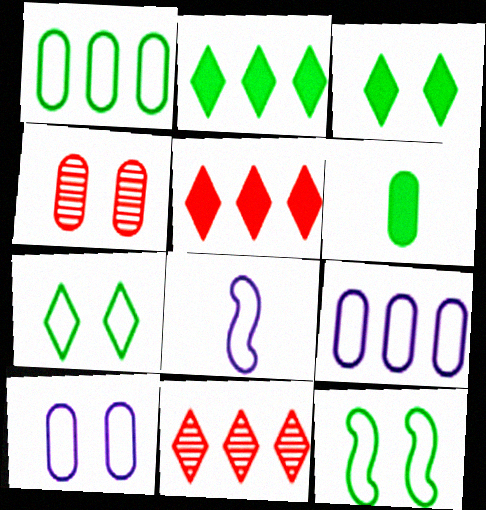[[2, 4, 8], 
[4, 6, 9]]